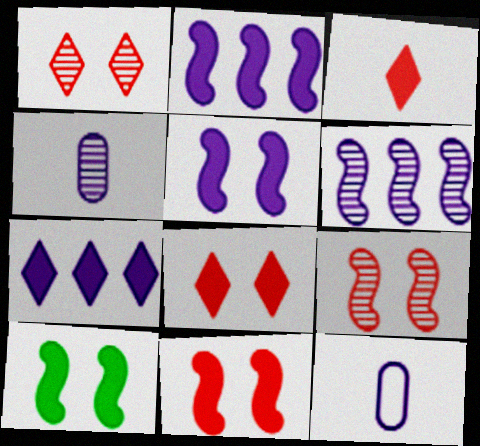[[5, 10, 11]]